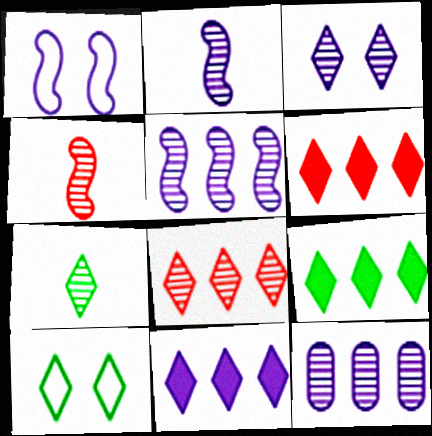[[2, 3, 12], 
[3, 7, 8], 
[6, 9, 11], 
[7, 9, 10]]